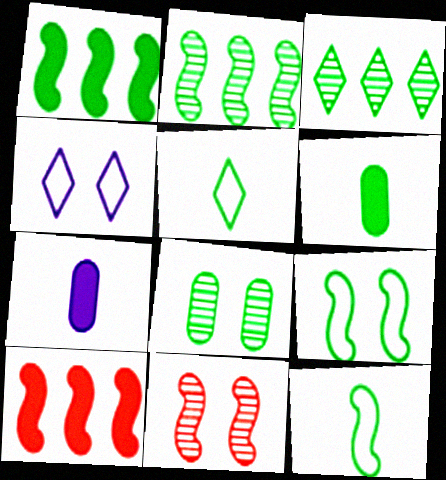[[1, 5, 8], 
[3, 6, 9]]